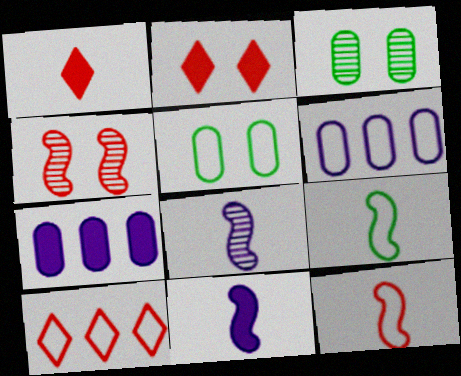[[3, 10, 11]]